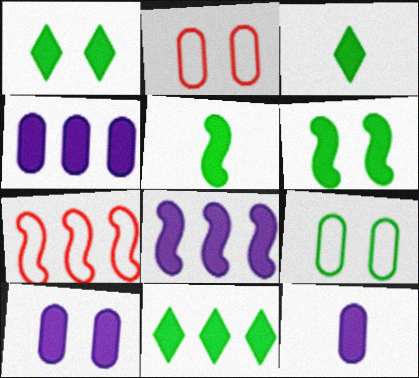[[1, 3, 11], 
[4, 10, 12]]